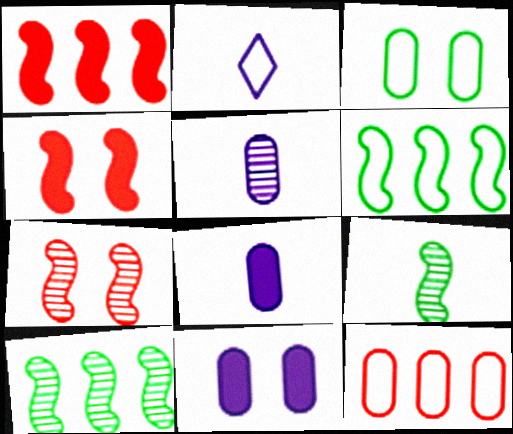[]